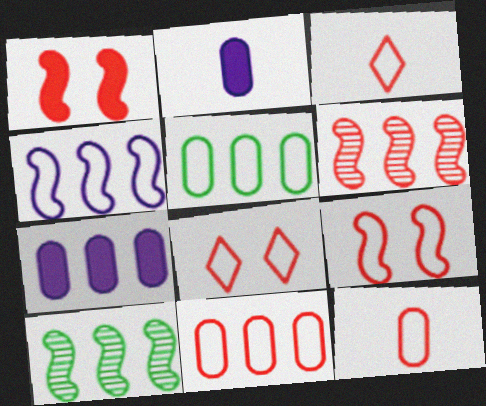[[2, 8, 10], 
[3, 9, 11]]